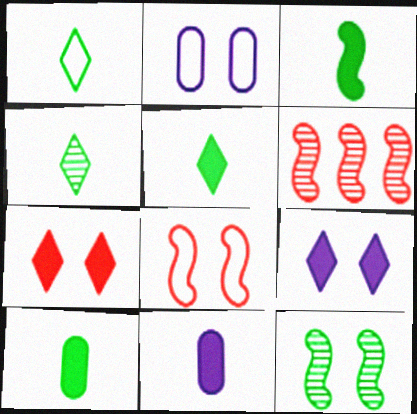[[1, 4, 5], 
[2, 5, 6], 
[2, 7, 12], 
[3, 5, 10]]